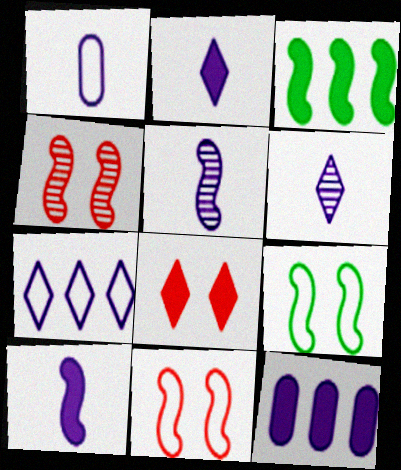[[1, 2, 5], 
[1, 6, 10], 
[3, 5, 11]]